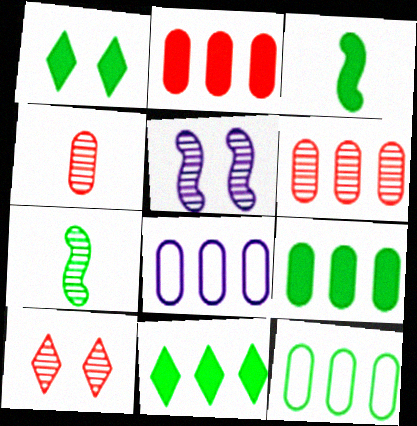[[1, 3, 9], 
[1, 7, 12], 
[3, 8, 10], 
[6, 8, 9]]